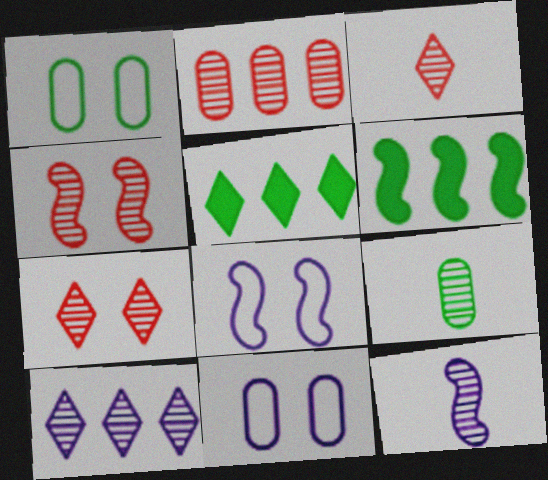[[2, 3, 4], 
[3, 6, 11], 
[3, 9, 12], 
[4, 9, 10]]